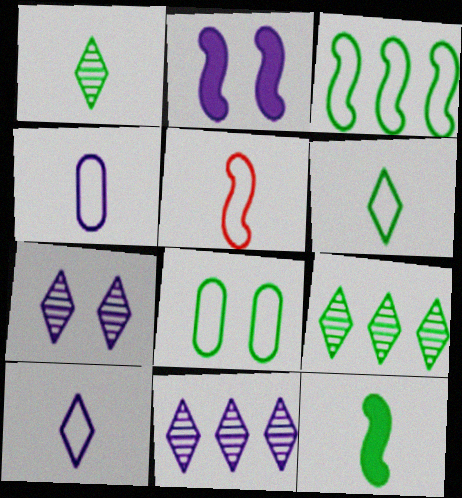[[2, 4, 11], 
[3, 6, 8], 
[4, 5, 6], 
[8, 9, 12]]